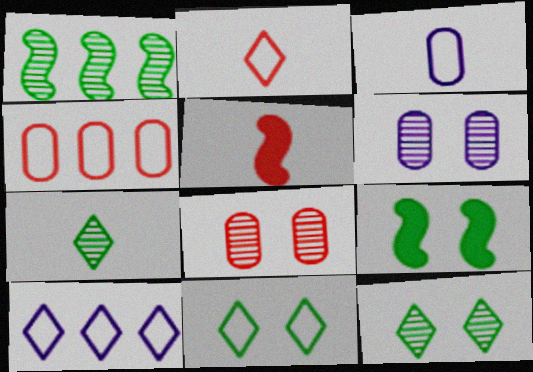[[2, 10, 11], 
[3, 5, 7]]